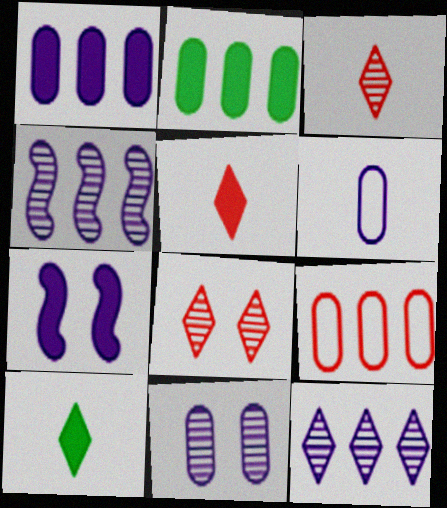[[1, 6, 11], 
[2, 5, 7], 
[6, 7, 12]]